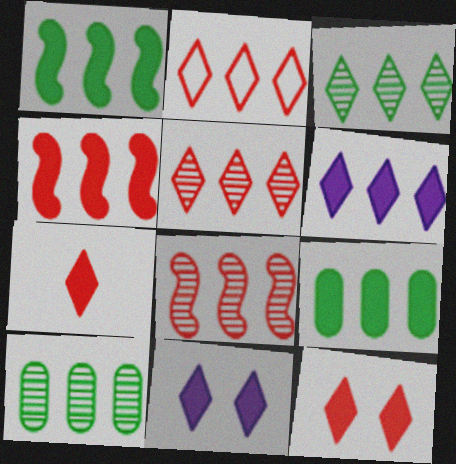[[2, 3, 6], 
[4, 6, 9]]